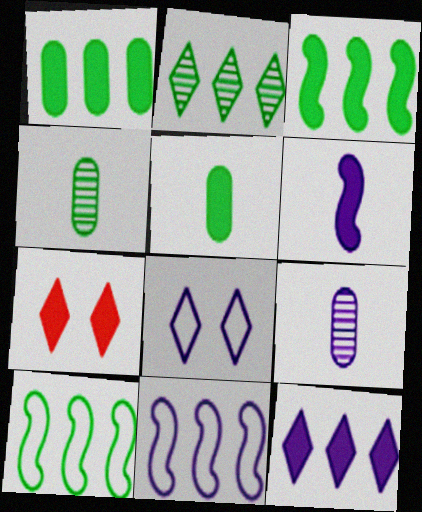[[1, 2, 10], 
[1, 6, 7], 
[4, 7, 11], 
[7, 9, 10]]